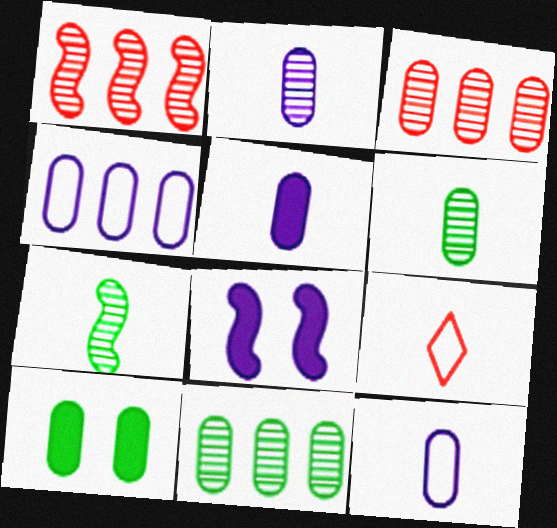[[2, 5, 12], 
[3, 10, 12], 
[5, 7, 9], 
[8, 9, 11]]